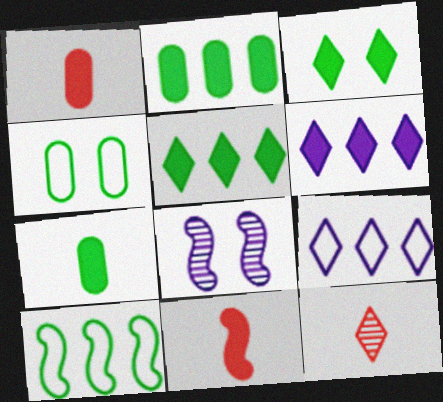[[3, 9, 12], 
[8, 10, 11]]